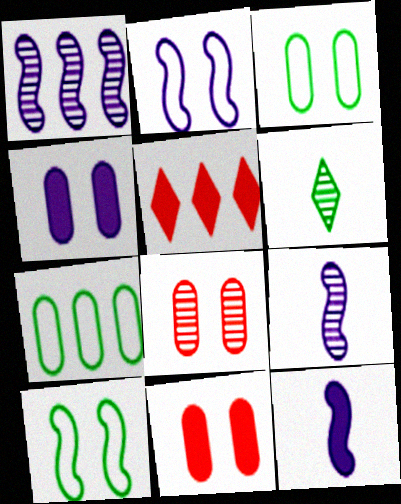[[1, 2, 12], 
[1, 5, 7], 
[1, 6, 8], 
[3, 4, 8], 
[3, 5, 9]]